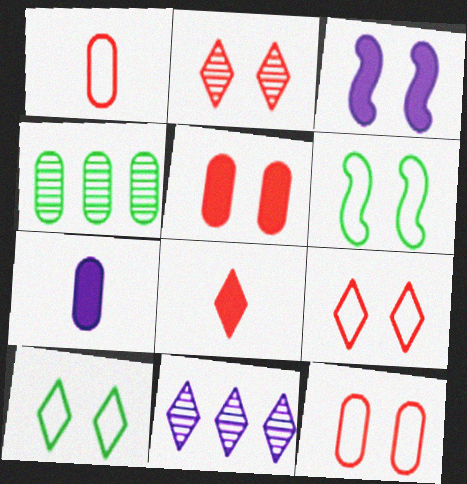[[4, 7, 12], 
[8, 10, 11]]